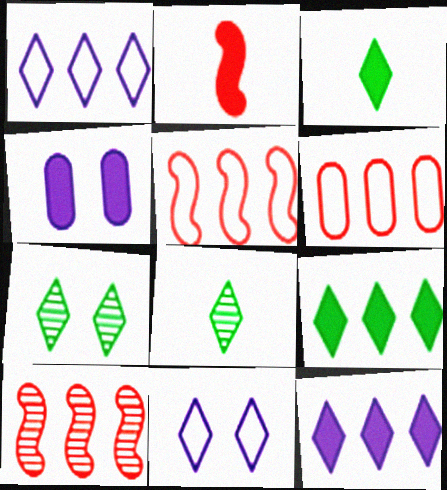[[2, 4, 9], 
[4, 5, 8]]